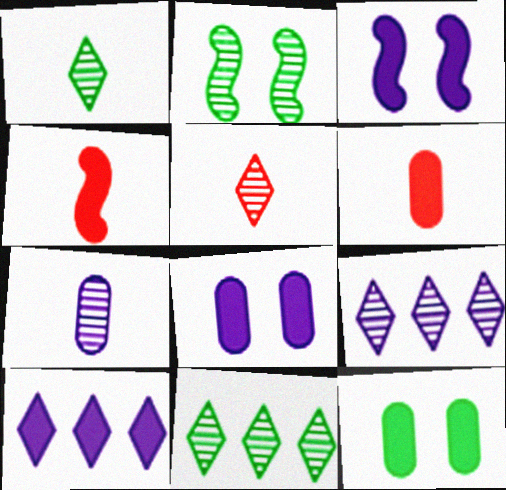[[4, 10, 12]]